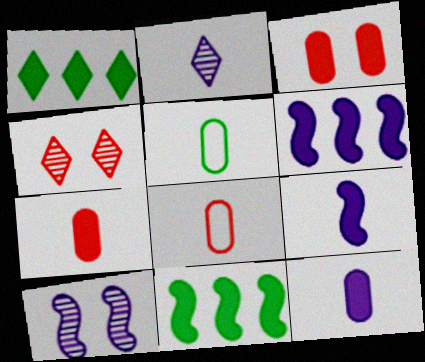[[1, 3, 9], 
[1, 8, 10], 
[4, 5, 6]]